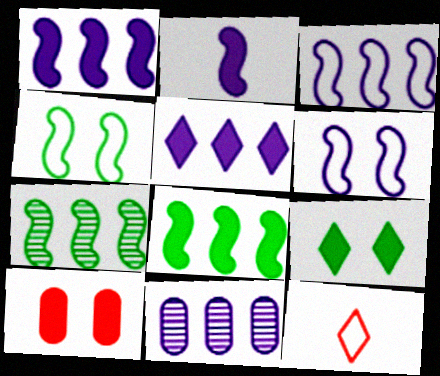[[3, 5, 11]]